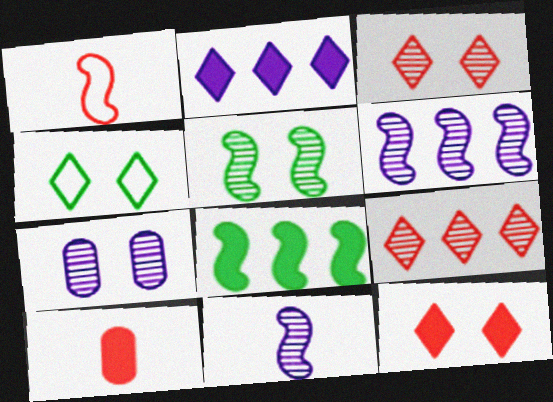[[3, 5, 7], 
[4, 6, 10]]